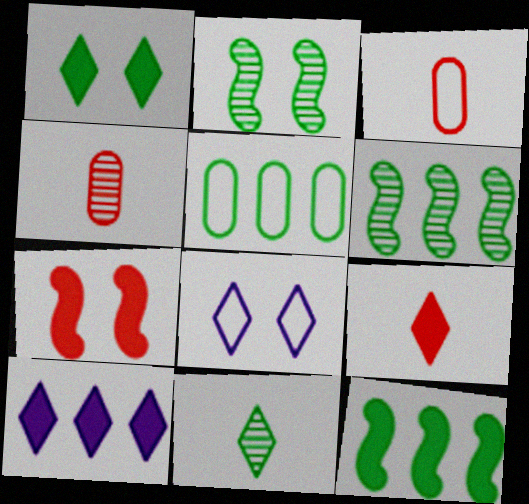[[1, 9, 10], 
[2, 3, 10], 
[4, 8, 12]]